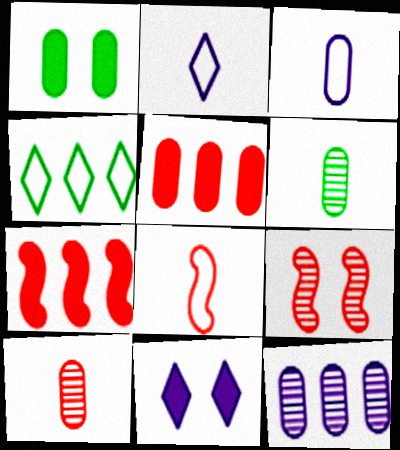[[4, 7, 12], 
[7, 8, 9]]